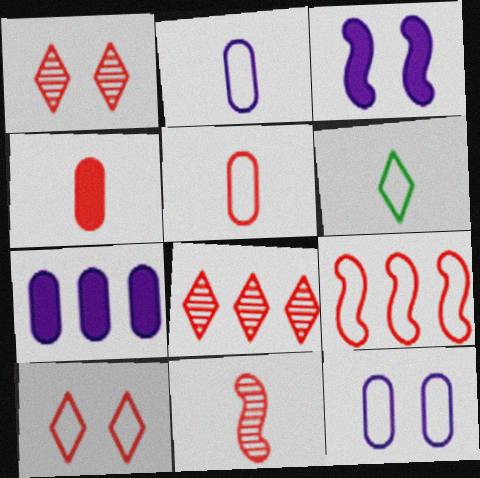[[1, 4, 9], 
[5, 9, 10], 
[6, 9, 12]]